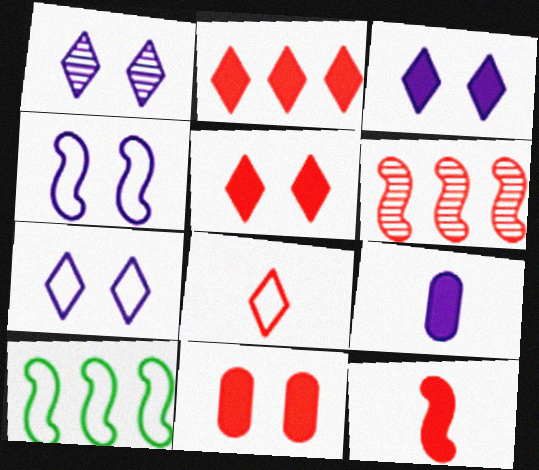[[1, 3, 7], 
[2, 11, 12], 
[6, 8, 11]]